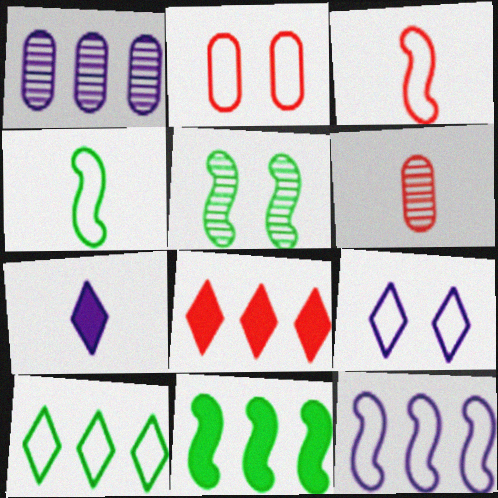[[4, 5, 11], 
[4, 6, 7], 
[6, 9, 11]]